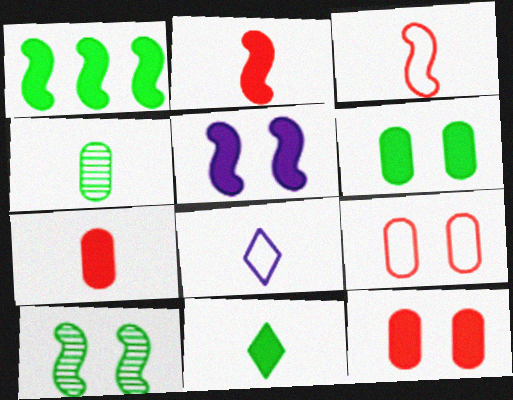[[1, 2, 5], 
[1, 6, 11], 
[2, 4, 8]]